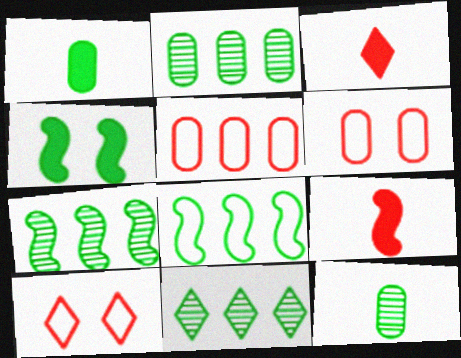[[2, 7, 11]]